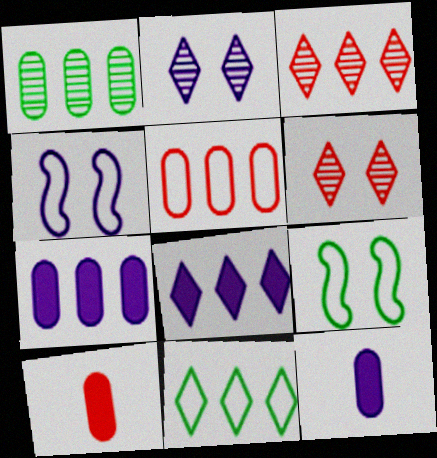[[1, 5, 7], 
[3, 8, 11], 
[3, 9, 12]]